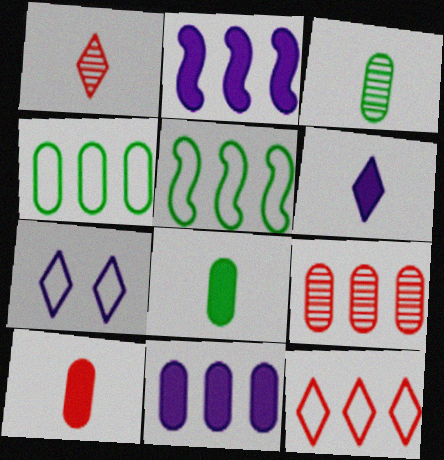[[4, 9, 11]]